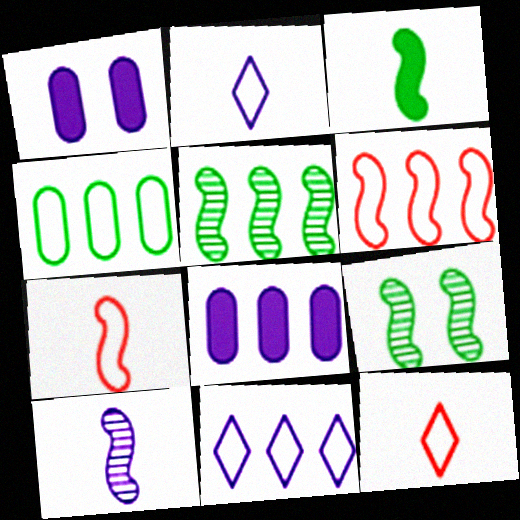[[1, 5, 12], 
[1, 10, 11], 
[3, 7, 10], 
[4, 6, 11], 
[8, 9, 12]]